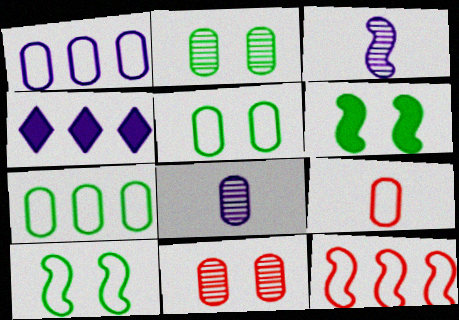[[1, 5, 9], 
[3, 6, 12]]